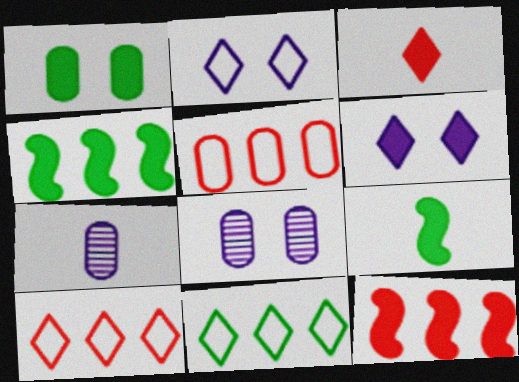[[1, 5, 7], 
[8, 9, 10]]